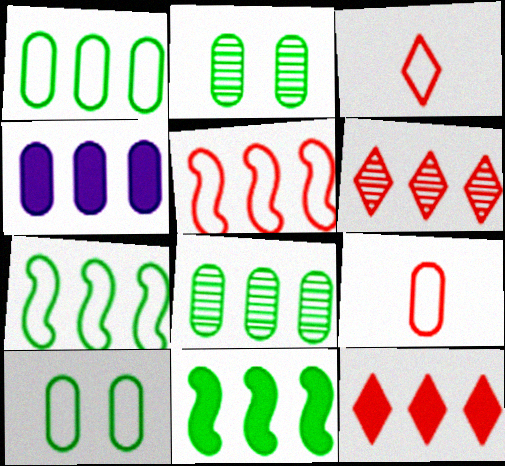[[2, 4, 9], 
[4, 6, 7], 
[4, 11, 12]]